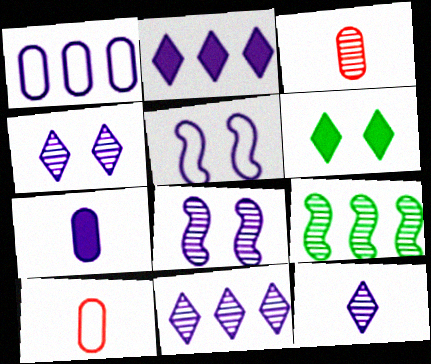[[3, 4, 9], 
[4, 11, 12], 
[5, 7, 11]]